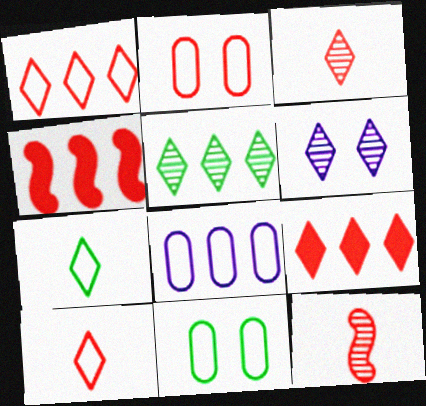[[2, 3, 4], 
[2, 9, 12], 
[3, 5, 6], 
[4, 5, 8], 
[6, 7, 9]]